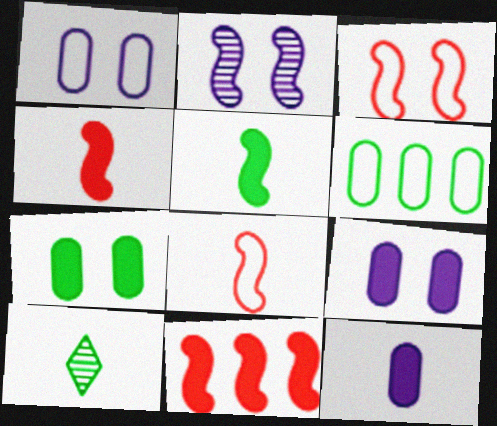[[1, 10, 11], 
[8, 10, 12]]